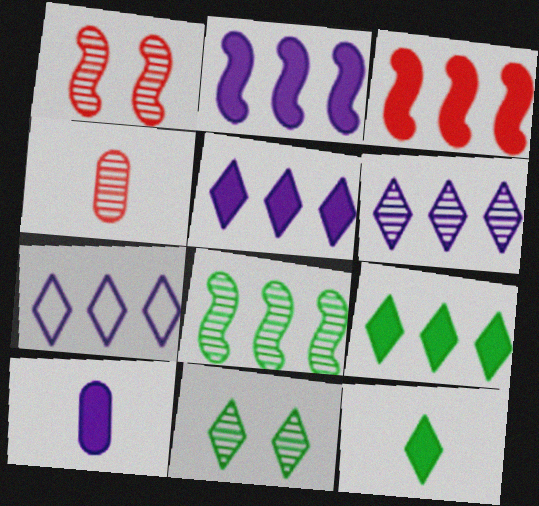[[5, 6, 7]]